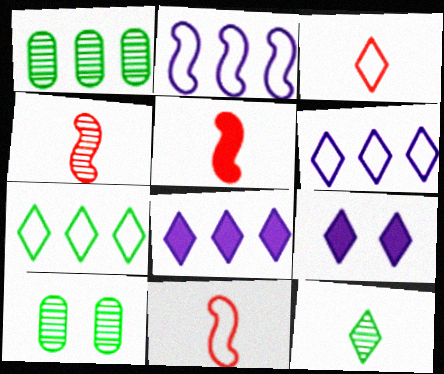[[1, 9, 11], 
[4, 5, 11], 
[5, 6, 10], 
[8, 10, 11]]